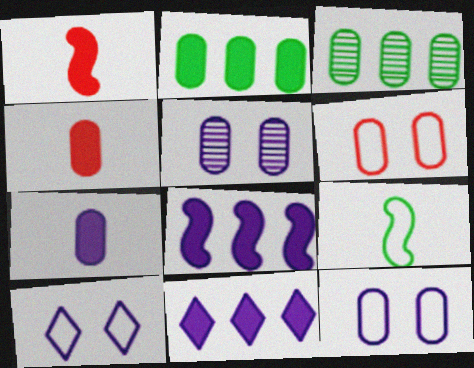[[1, 3, 10], 
[3, 4, 12], 
[3, 6, 7]]